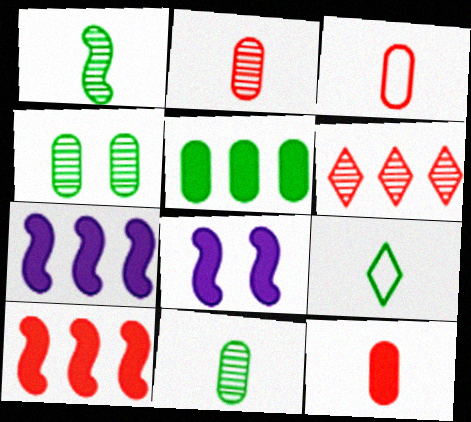[[2, 3, 12]]